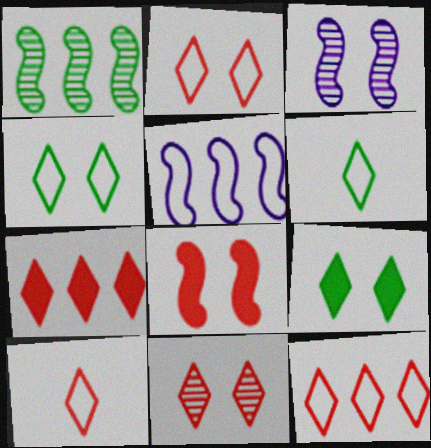[[2, 10, 12], 
[7, 10, 11]]